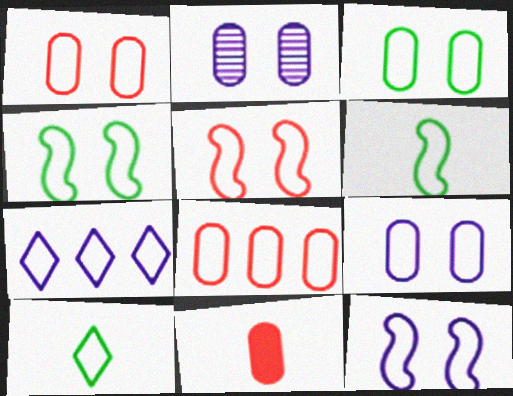[[1, 3, 9], 
[1, 6, 7], 
[4, 5, 12], 
[8, 10, 12]]